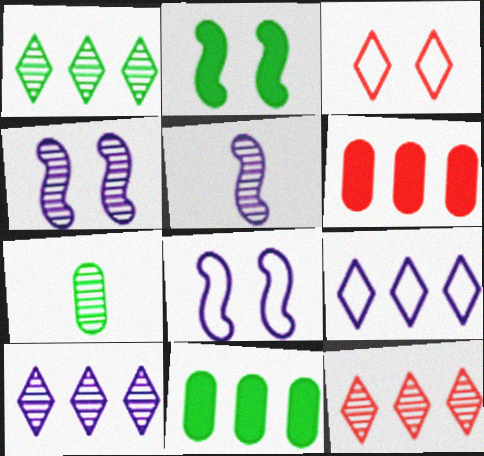[[1, 10, 12], 
[3, 5, 11], 
[4, 7, 12]]